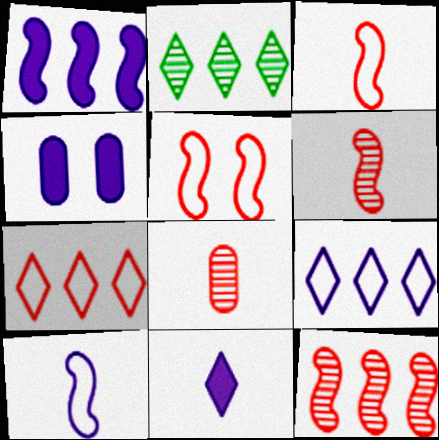[[1, 4, 11], 
[2, 3, 4]]